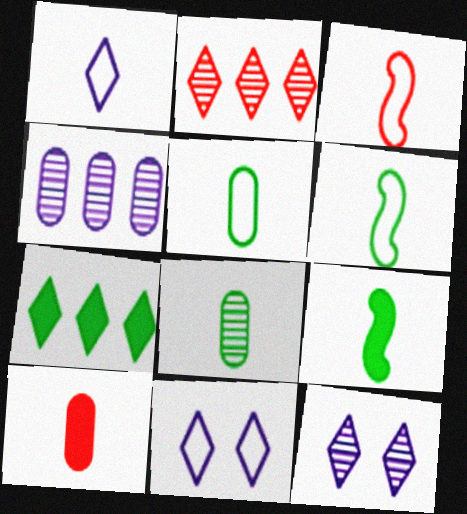[[1, 3, 5]]